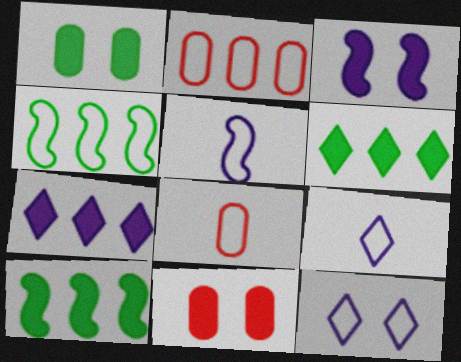[[4, 8, 12]]